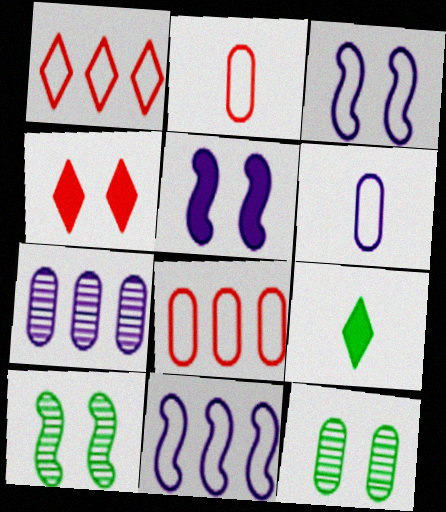[[3, 4, 12]]